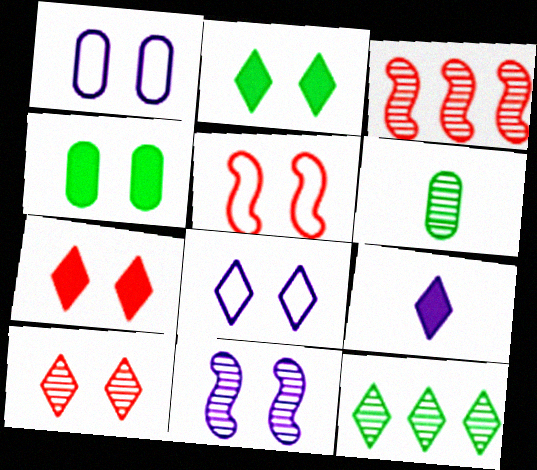[[2, 8, 10]]